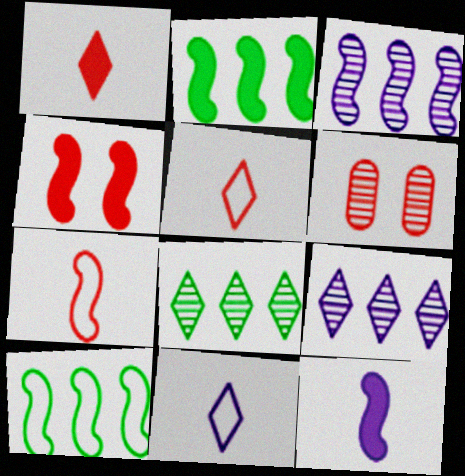[[2, 4, 12], 
[2, 6, 11]]